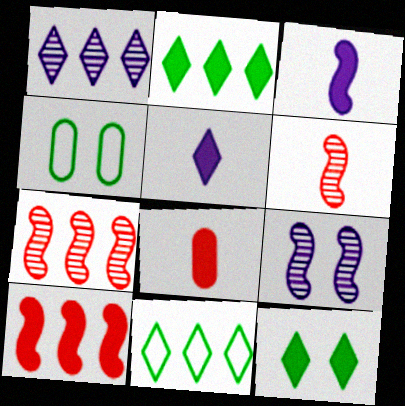[[4, 5, 7], 
[8, 9, 11]]